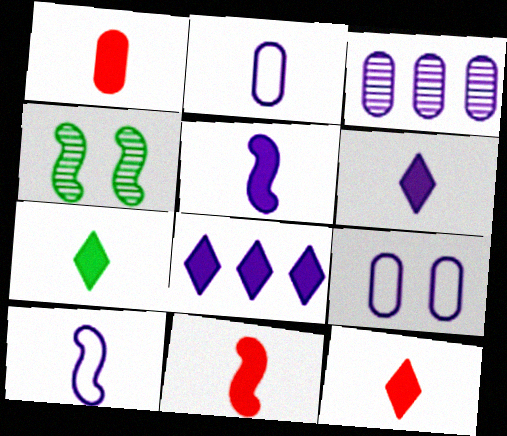[[1, 5, 7], 
[1, 11, 12], 
[6, 7, 12]]